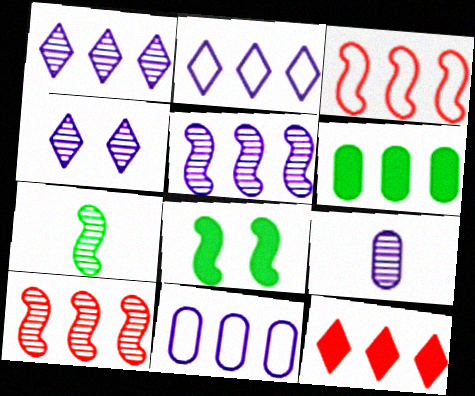[[1, 3, 6], 
[2, 6, 10], 
[4, 5, 9]]